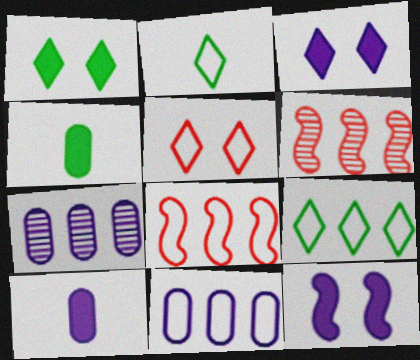[[8, 9, 11]]